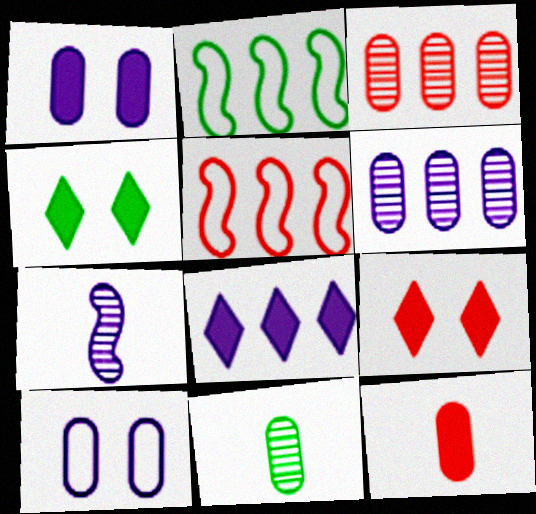[[2, 3, 8], 
[2, 4, 11], 
[7, 8, 10]]